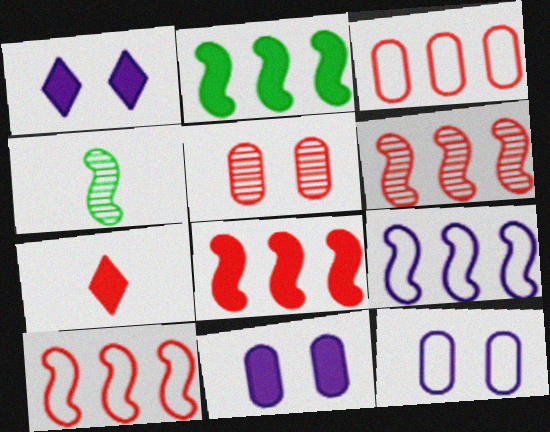[[1, 3, 4], 
[2, 6, 9], 
[2, 7, 11], 
[5, 7, 10], 
[6, 8, 10]]